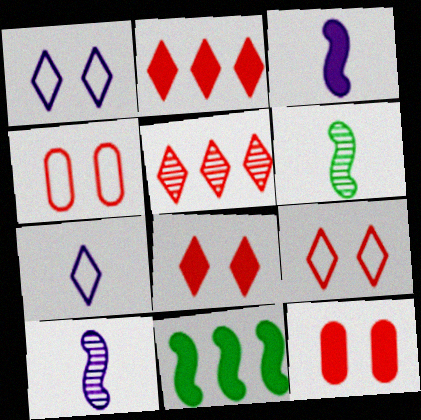[]